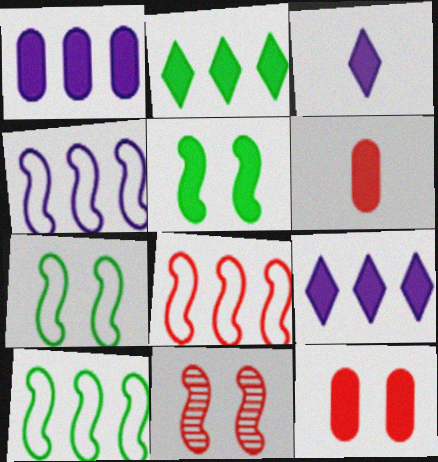[[4, 8, 10], 
[5, 6, 9]]